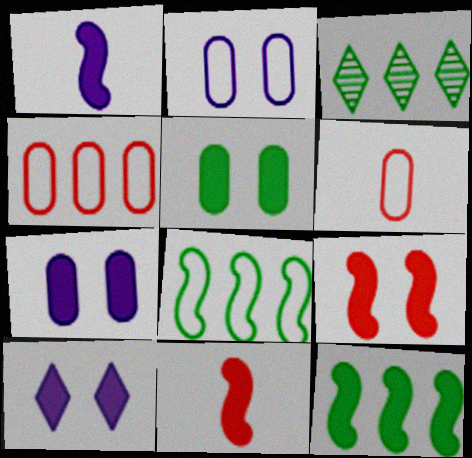[[1, 9, 12], 
[2, 3, 11], 
[5, 9, 10]]